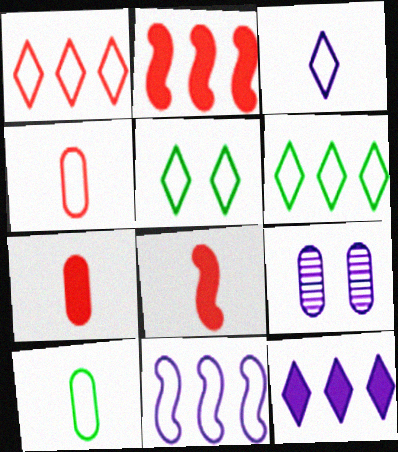[[1, 3, 5], 
[4, 5, 11], 
[6, 8, 9]]